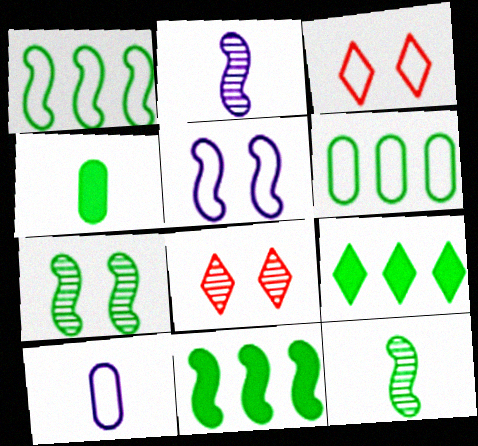[[1, 3, 10], 
[8, 10, 11]]